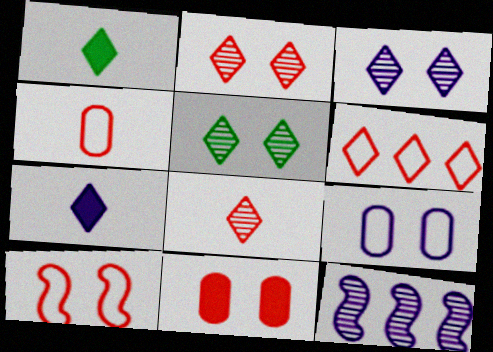[[1, 3, 6], 
[2, 3, 5], 
[2, 10, 11], 
[4, 6, 10], 
[5, 6, 7], 
[7, 9, 12]]